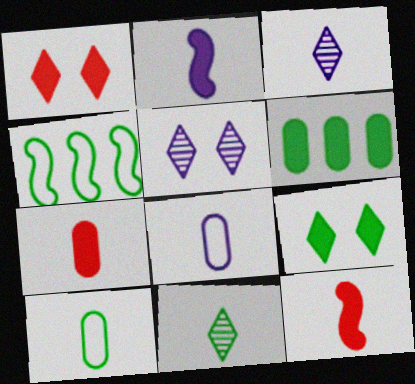[[1, 2, 6], 
[2, 3, 8], 
[3, 10, 12], 
[4, 5, 7], 
[8, 11, 12]]